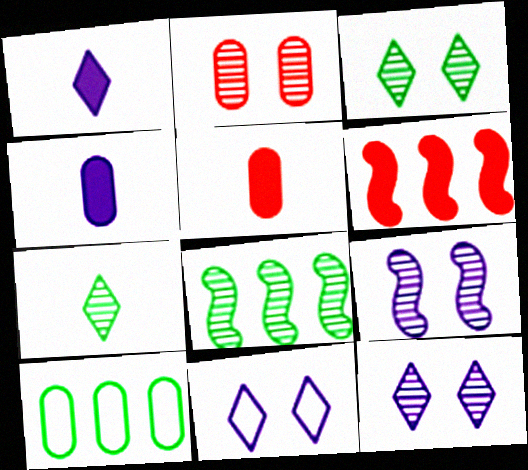[[2, 3, 9], 
[2, 4, 10], 
[5, 8, 11]]